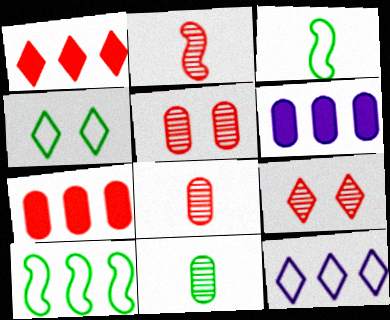[[2, 4, 6], 
[3, 6, 9]]